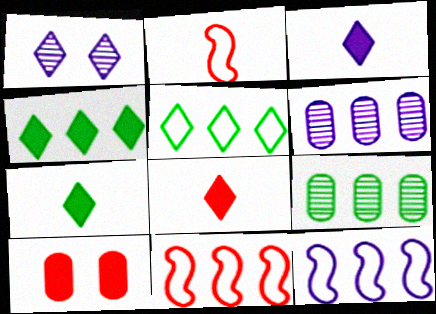[[1, 5, 8], 
[3, 7, 8], 
[4, 6, 11]]